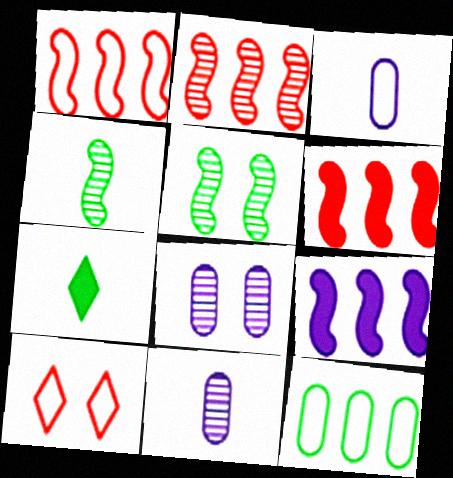[[1, 2, 6], 
[1, 7, 8], 
[5, 7, 12]]